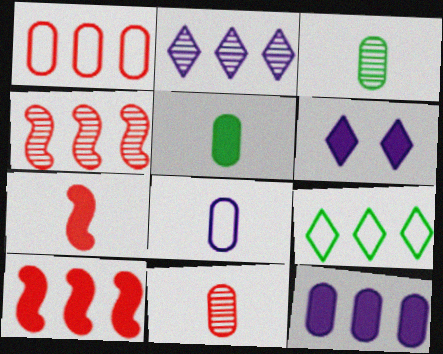[[4, 9, 12], 
[5, 6, 10], 
[5, 8, 11]]